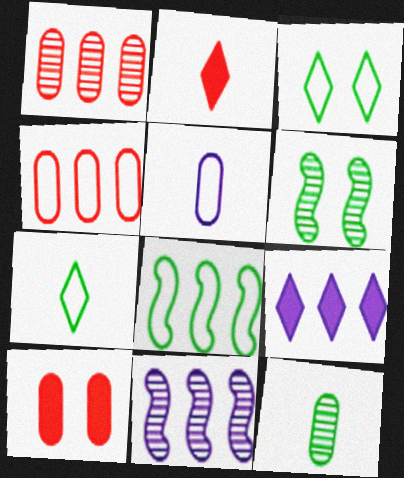[[1, 8, 9], 
[7, 10, 11]]